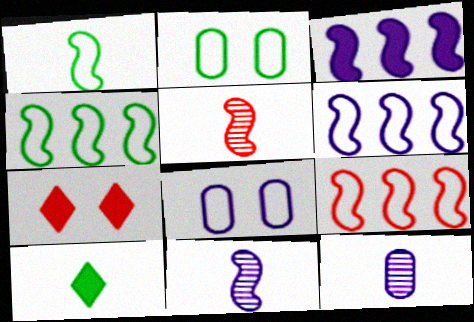[[4, 6, 9], 
[4, 7, 12]]